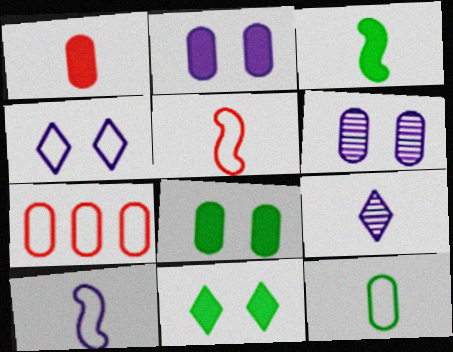[]